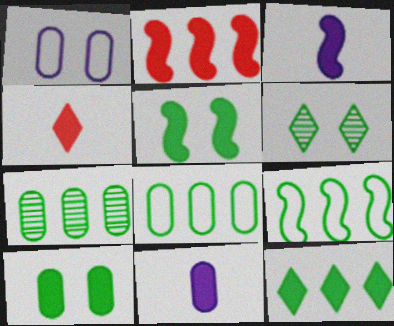[[2, 3, 5], 
[7, 9, 12]]